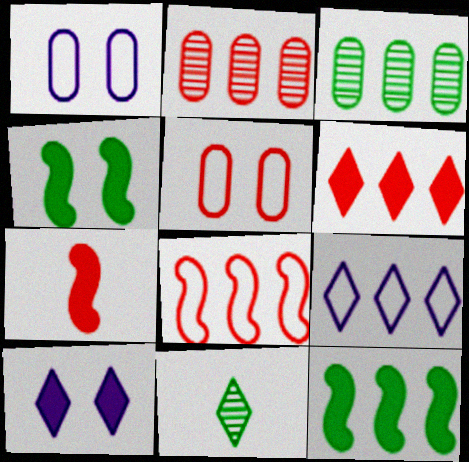[[2, 6, 8], 
[2, 9, 12]]